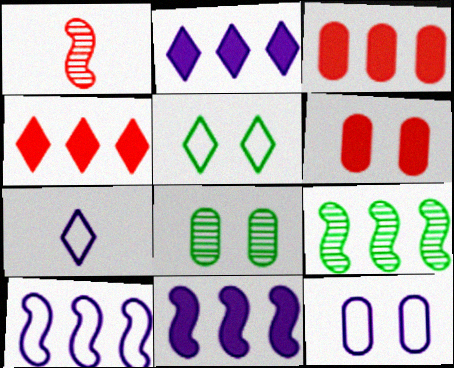[[6, 7, 9], 
[6, 8, 12], 
[7, 10, 12]]